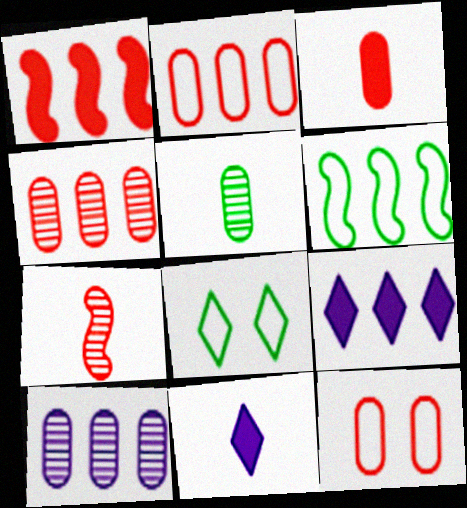[[3, 4, 12], 
[4, 6, 9]]